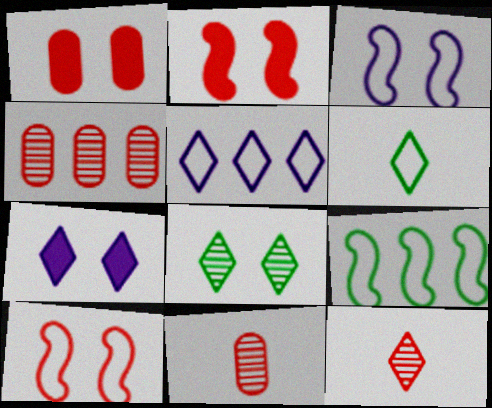[[1, 3, 8], 
[7, 9, 11]]